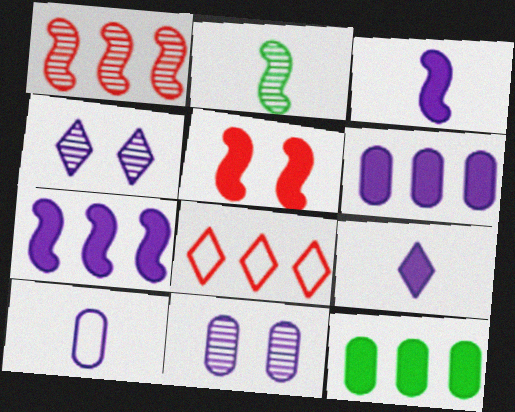[[4, 7, 10], 
[5, 9, 12], 
[6, 10, 11]]